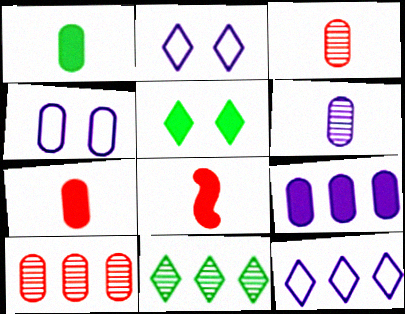[[1, 4, 10], 
[4, 6, 9], 
[4, 8, 11], 
[5, 8, 9]]